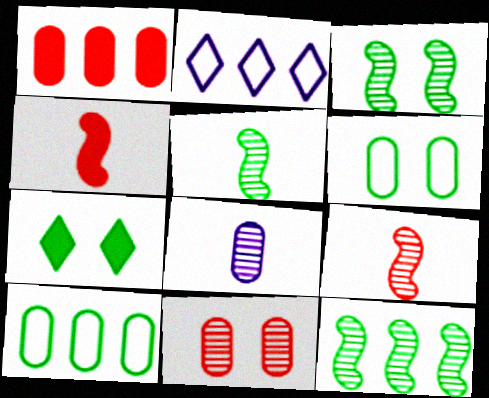[[1, 2, 12], 
[1, 6, 8], 
[3, 5, 12], 
[3, 6, 7], 
[5, 7, 10]]